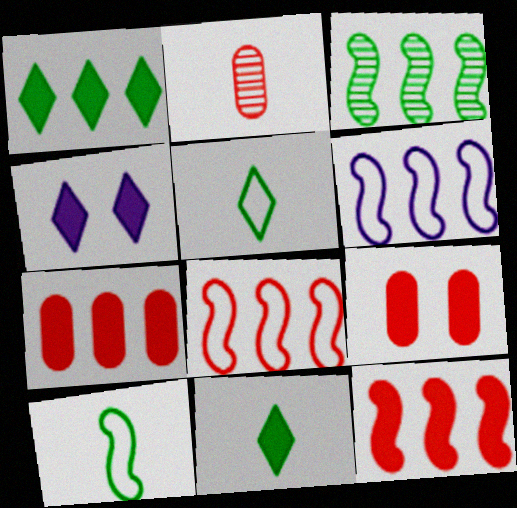[[3, 6, 12]]